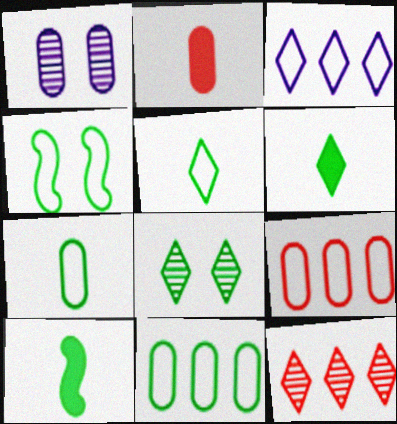[[1, 2, 11], 
[4, 5, 11], 
[8, 10, 11]]